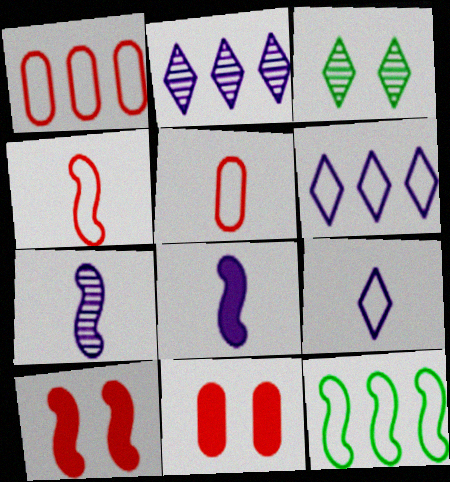[[1, 3, 8], 
[1, 6, 12], 
[7, 10, 12]]